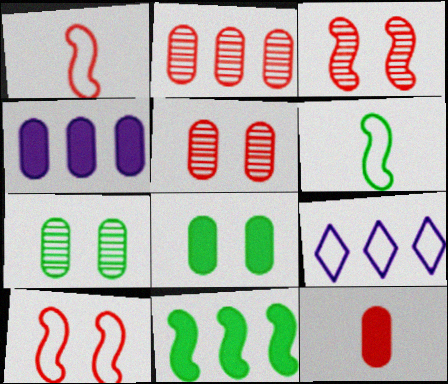[[2, 9, 11], 
[4, 8, 12]]